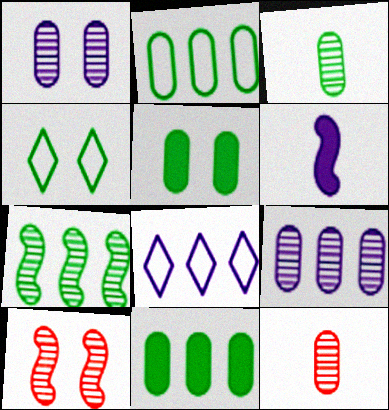[[1, 6, 8], 
[2, 3, 5]]